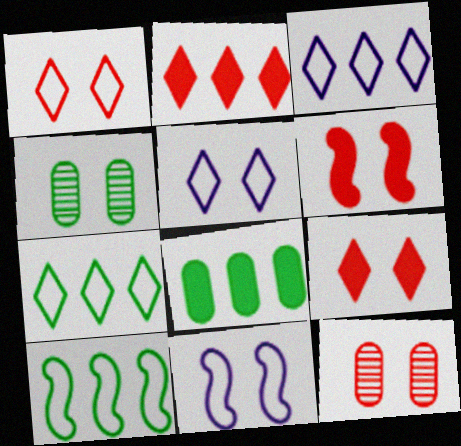[[1, 6, 12], 
[4, 5, 6], 
[4, 9, 11]]